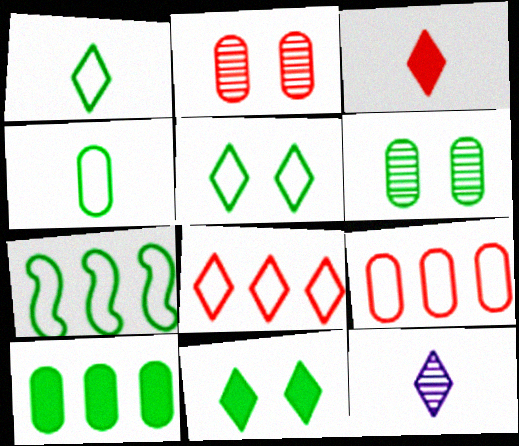[[1, 3, 12], 
[4, 5, 7], 
[4, 6, 10], 
[8, 11, 12]]